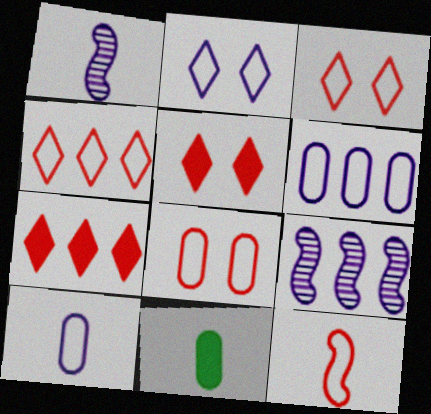[[3, 9, 11], 
[4, 8, 12]]